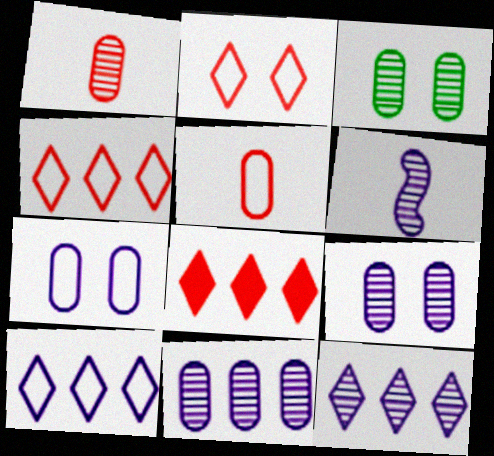[[1, 3, 11], 
[6, 9, 12]]